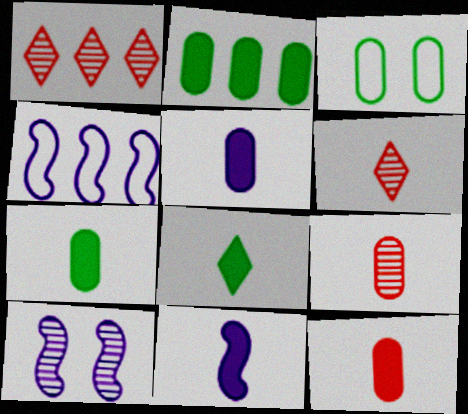[[1, 2, 4], 
[1, 3, 11], 
[4, 10, 11], 
[5, 7, 12], 
[8, 11, 12]]